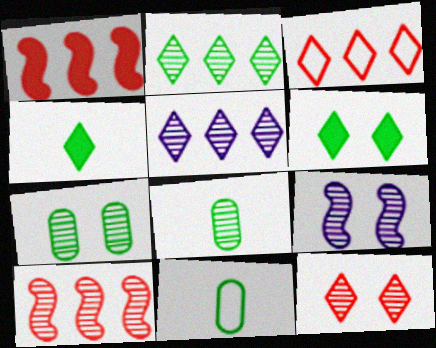[[7, 9, 12]]